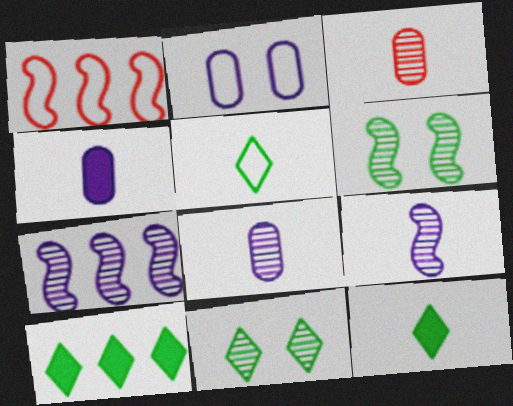[[1, 2, 5], 
[1, 4, 11], 
[3, 7, 11], 
[5, 10, 11]]